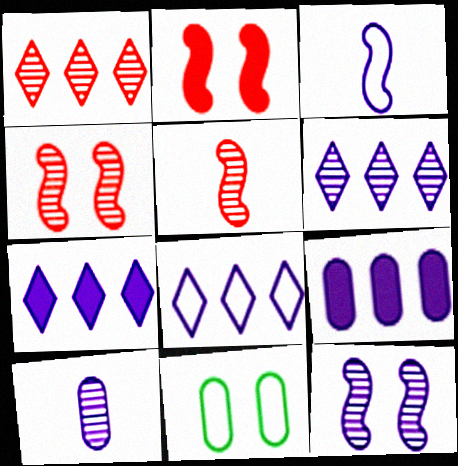[[5, 7, 11], 
[6, 7, 8], 
[6, 10, 12]]